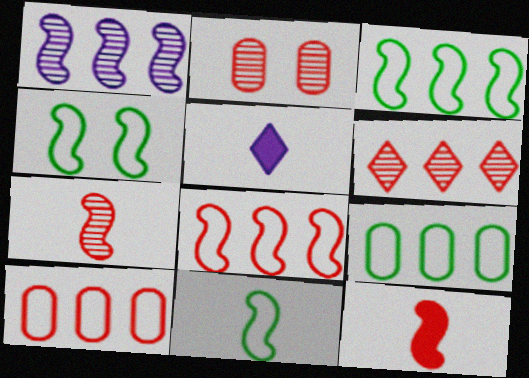[[1, 4, 12], 
[2, 3, 5], 
[2, 6, 7], 
[3, 4, 11]]